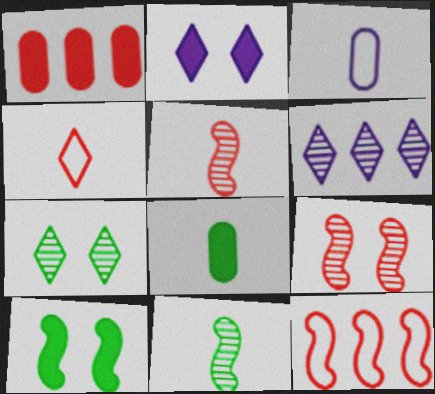[[1, 4, 9]]